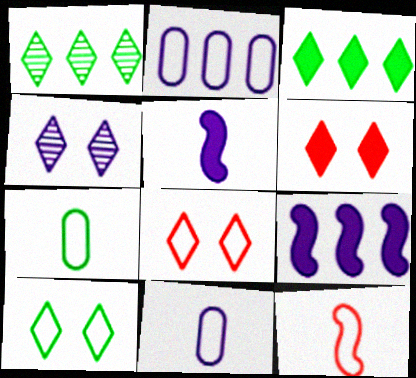[[2, 4, 5], 
[2, 10, 12], 
[4, 6, 10], 
[4, 9, 11]]